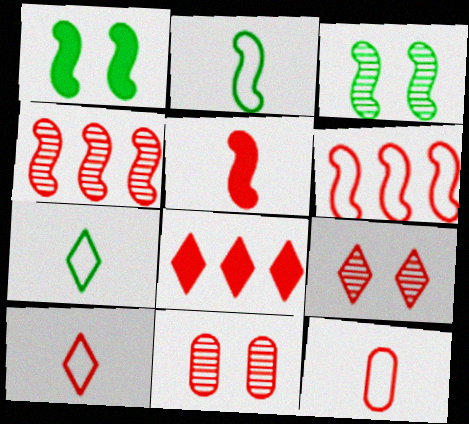[[8, 9, 10]]